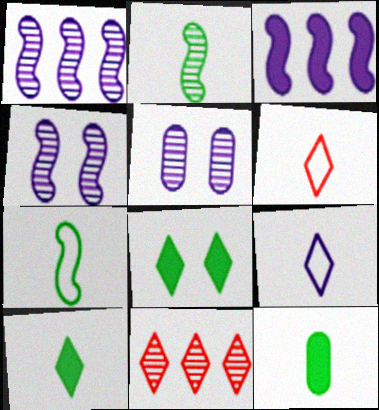[[2, 5, 11], 
[3, 5, 9], 
[8, 9, 11]]